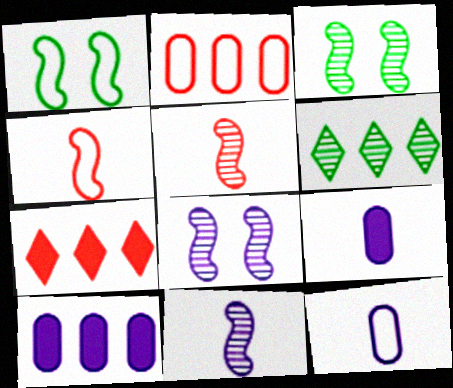[[3, 7, 12]]